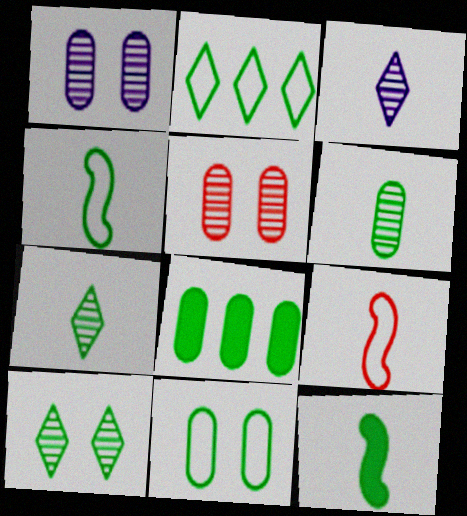[[2, 4, 11], 
[4, 8, 10], 
[6, 8, 11]]